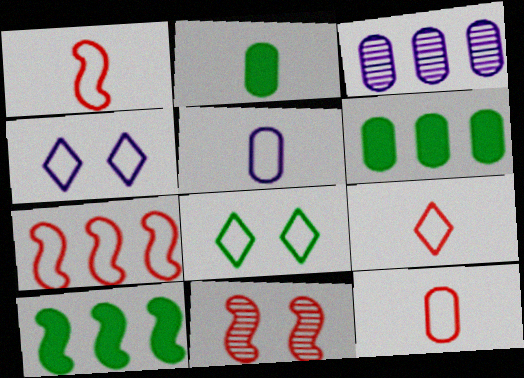[[1, 9, 12], 
[5, 7, 8]]